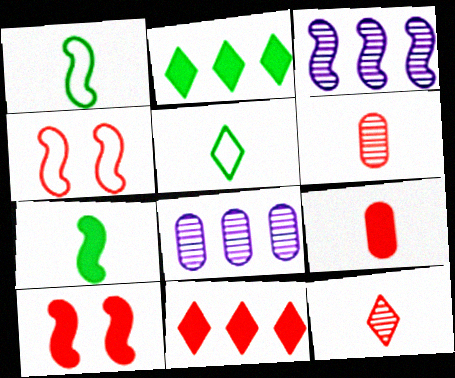[[1, 3, 10], 
[3, 4, 7], 
[4, 6, 11], 
[5, 8, 10], 
[9, 10, 11]]